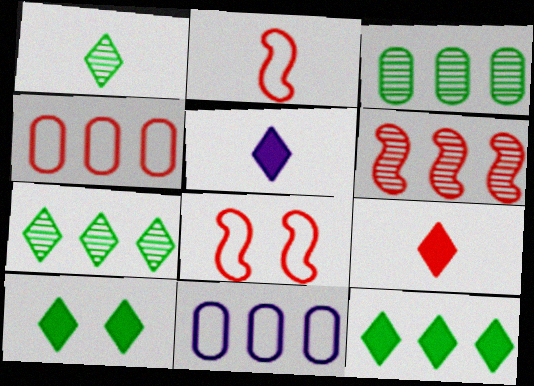[[3, 5, 8], 
[6, 11, 12]]